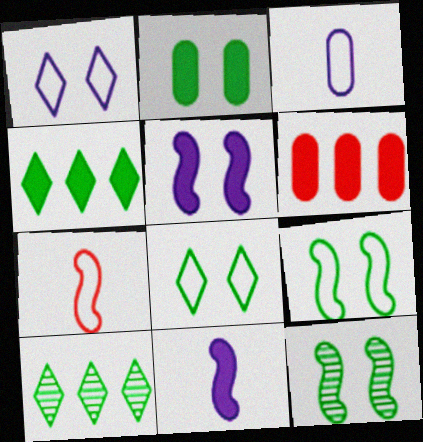[[2, 8, 12]]